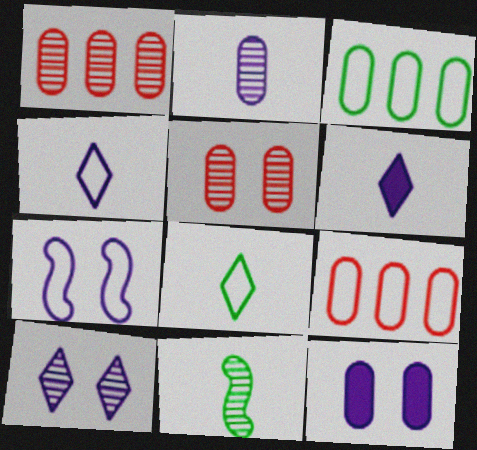[[1, 10, 11], 
[7, 8, 9], 
[7, 10, 12]]